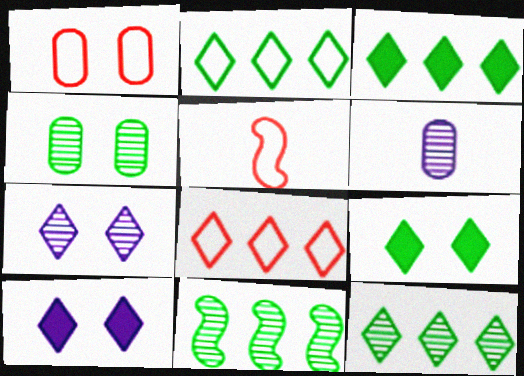[[1, 5, 8], 
[2, 3, 12]]